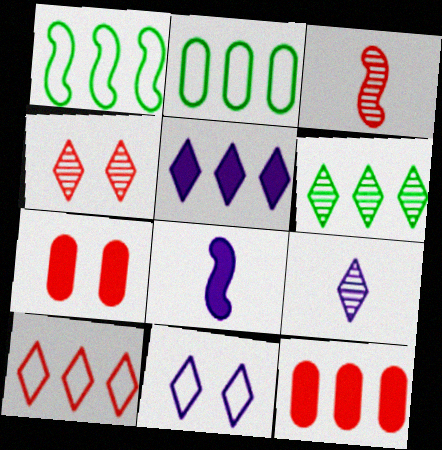[[1, 7, 9], 
[2, 4, 8], 
[3, 7, 10], 
[4, 6, 9], 
[5, 6, 10], 
[5, 9, 11]]